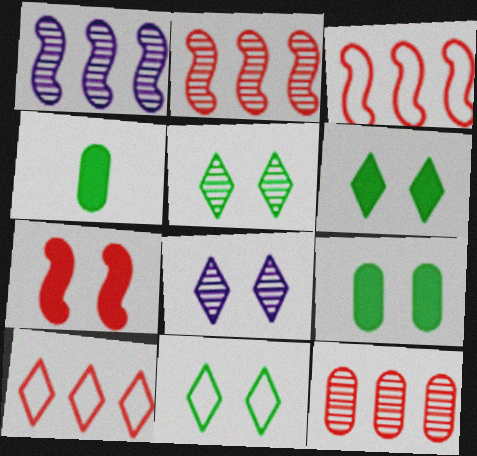[[3, 4, 8], 
[5, 6, 11]]